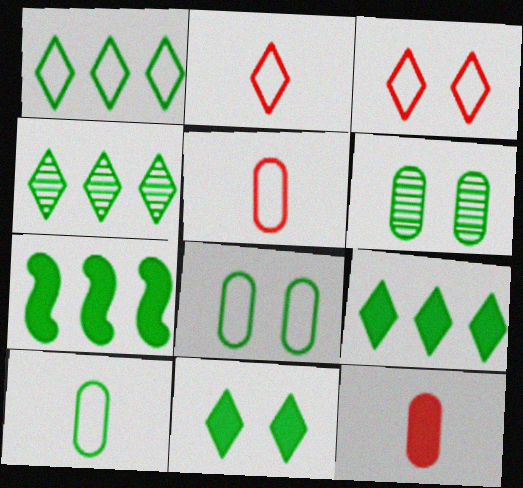[[1, 4, 9]]